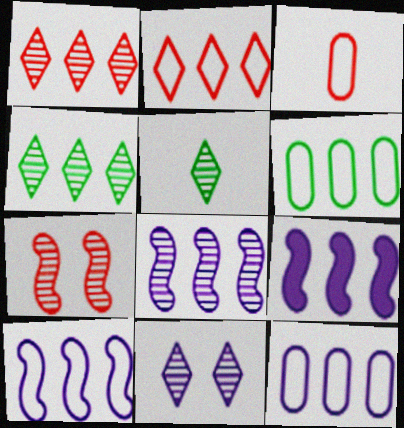[[1, 5, 11], 
[1, 6, 9], 
[2, 6, 10], 
[8, 9, 10]]